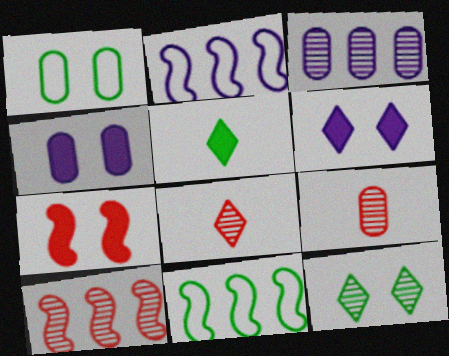[[4, 8, 11], 
[6, 9, 11]]